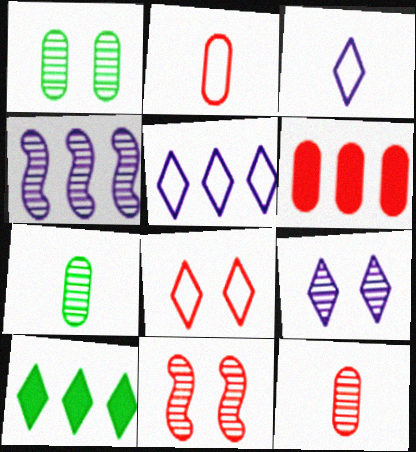[[1, 9, 11]]